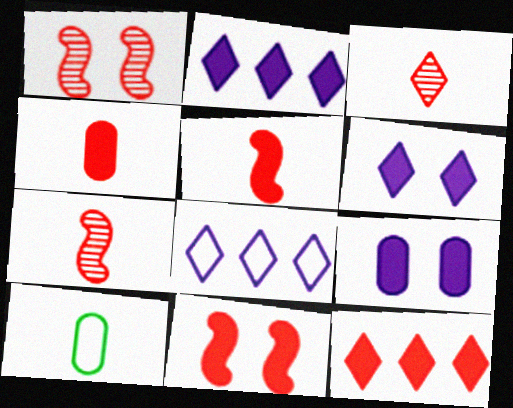[[1, 2, 10], 
[4, 11, 12]]